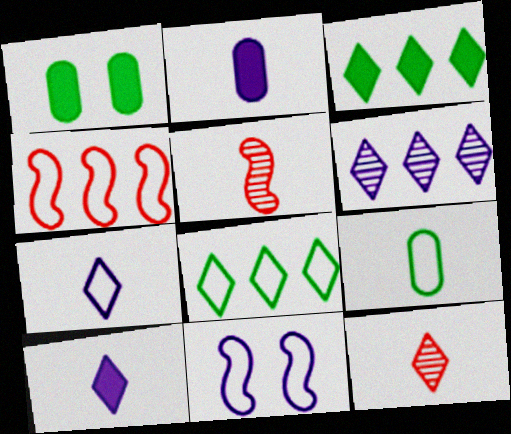[[2, 6, 11], 
[5, 9, 10]]